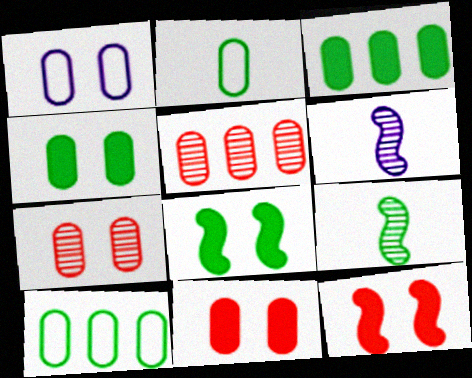[[1, 4, 7]]